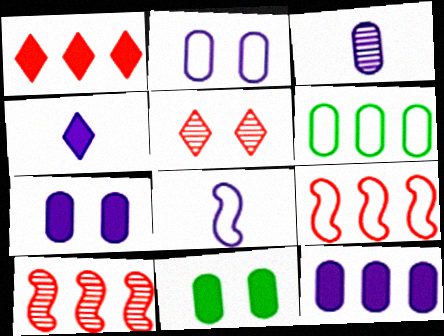[[2, 3, 12], 
[3, 4, 8]]